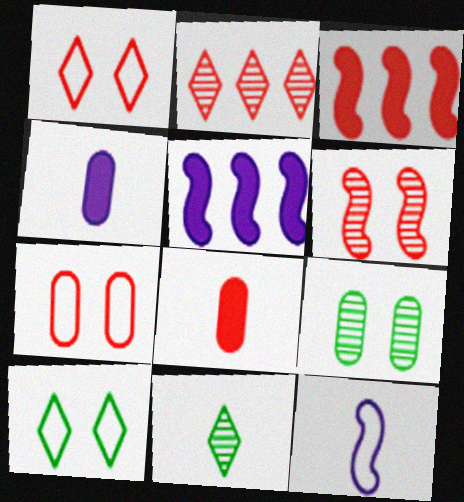[[5, 7, 11], 
[8, 11, 12]]